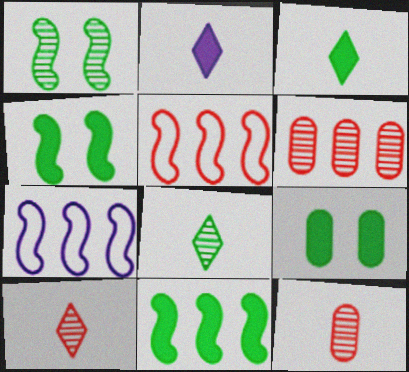[[3, 9, 11], 
[7, 9, 10]]